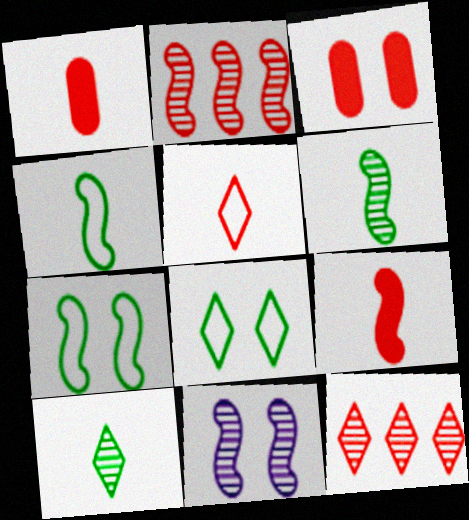[[2, 3, 5], 
[2, 6, 11], 
[3, 8, 11]]